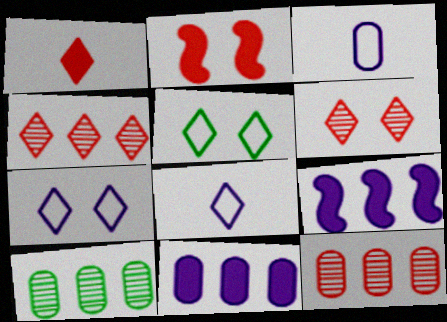[[2, 8, 10]]